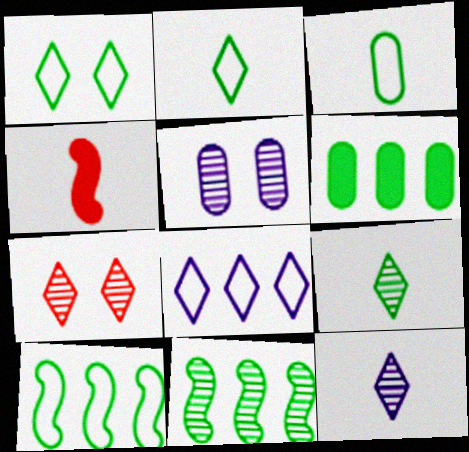[[1, 3, 10], 
[3, 4, 12]]